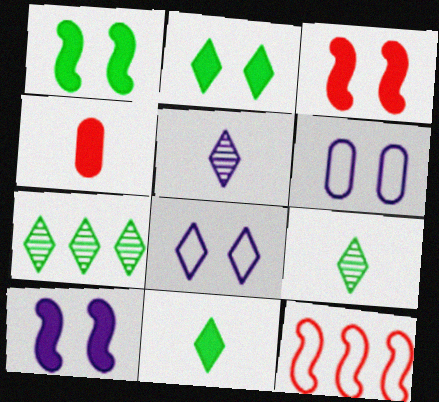[[1, 3, 10]]